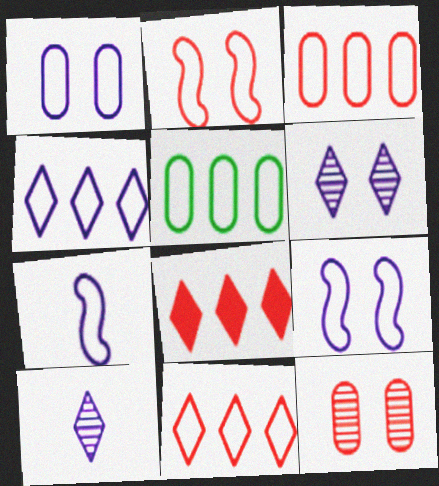[[1, 4, 7]]